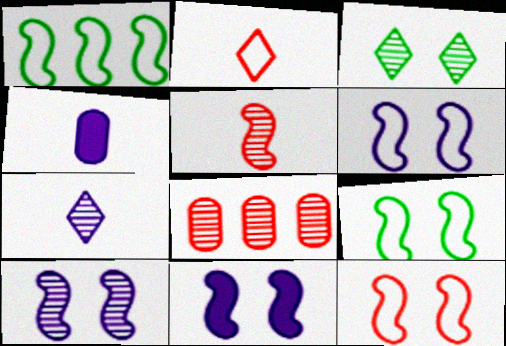[[1, 5, 11], 
[6, 9, 12], 
[6, 10, 11]]